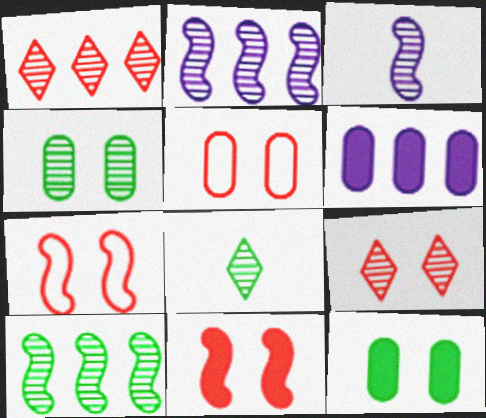[[1, 3, 4], 
[4, 8, 10], 
[5, 9, 11], 
[6, 7, 8]]